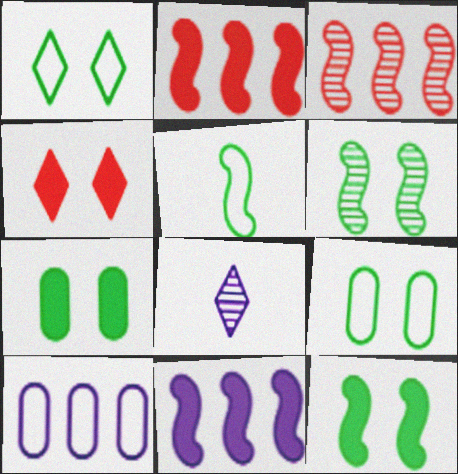[[1, 6, 7], 
[2, 8, 9]]